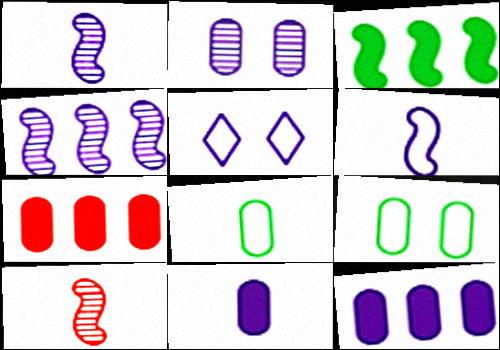[[1, 5, 12], 
[2, 7, 8], 
[4, 5, 11]]